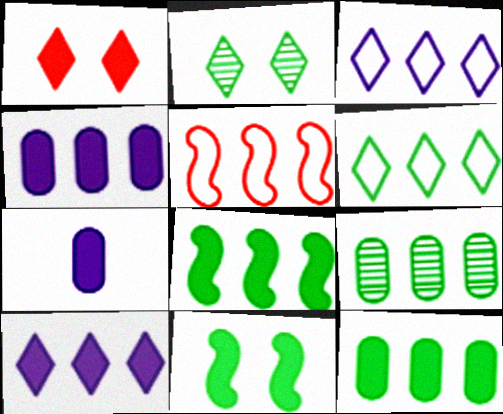[[1, 7, 8], 
[2, 5, 7], 
[5, 9, 10], 
[6, 8, 9]]